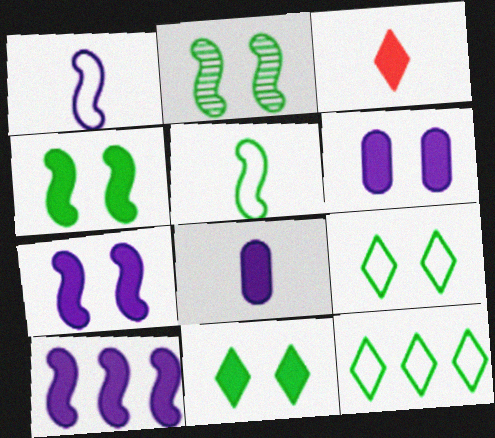[]